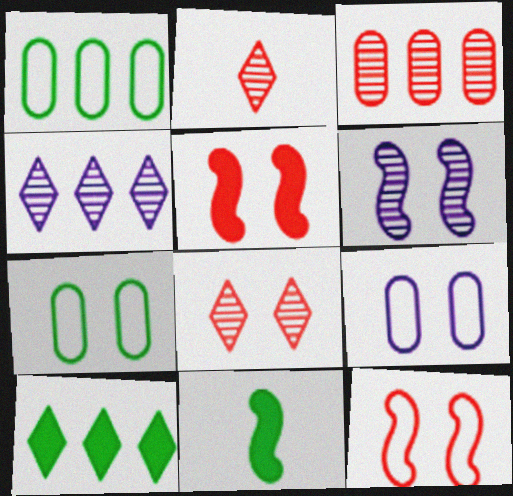[]